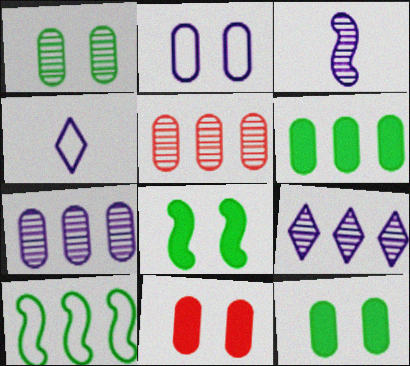[[1, 2, 11], 
[4, 5, 8]]